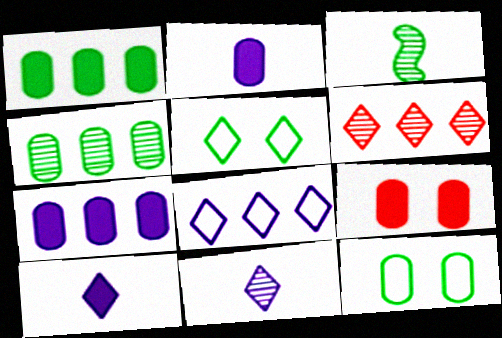[[1, 2, 9], 
[1, 3, 5], 
[3, 8, 9], 
[5, 6, 10]]